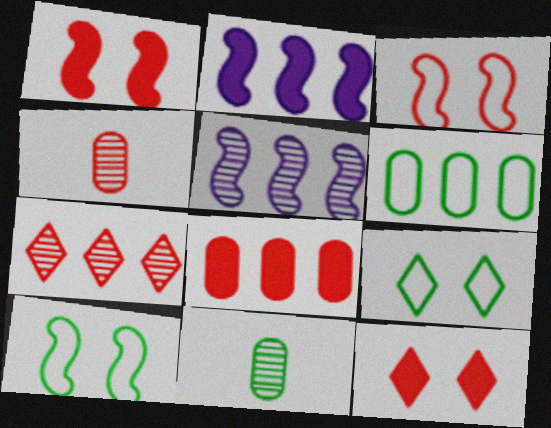[[2, 4, 9], 
[2, 6, 7]]